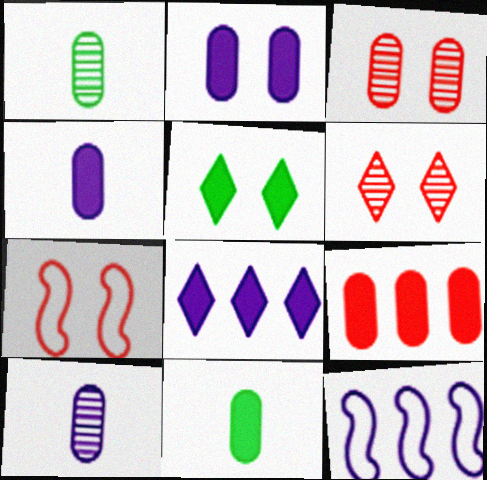[[1, 7, 8], 
[2, 9, 11], 
[6, 11, 12]]